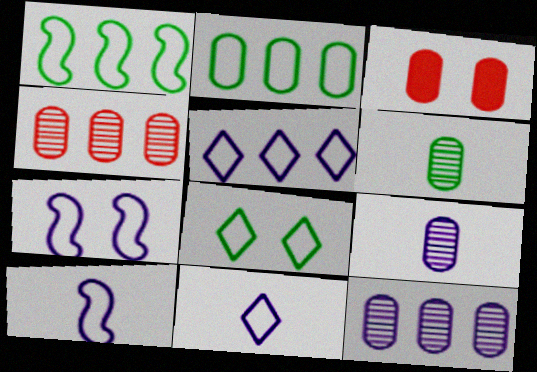[[2, 3, 9]]